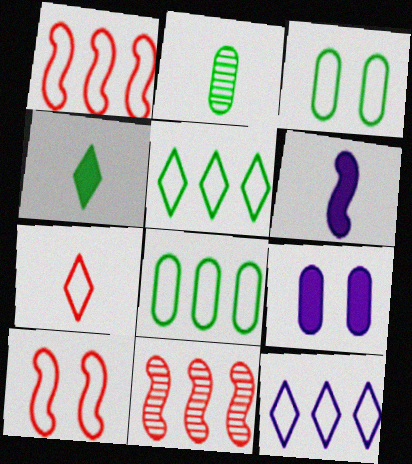[[1, 8, 12], 
[2, 6, 7]]